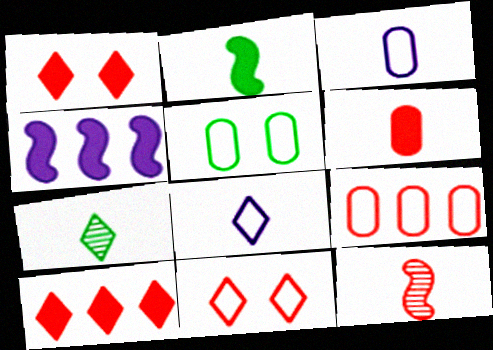[[1, 9, 12], 
[3, 5, 9]]